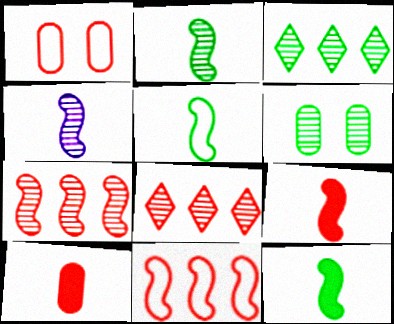[[1, 8, 9], 
[2, 3, 6], 
[2, 5, 12], 
[4, 5, 9], 
[4, 6, 8]]